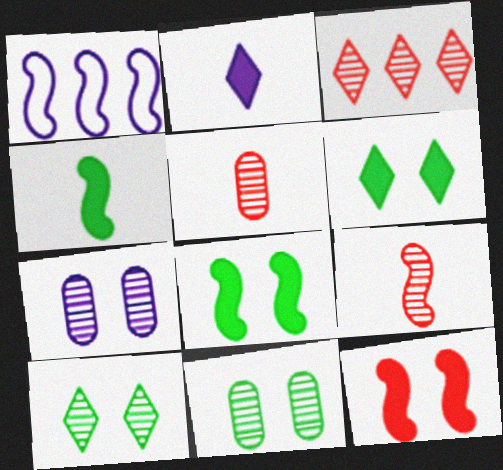[[1, 2, 7], 
[1, 5, 6], 
[1, 8, 9]]